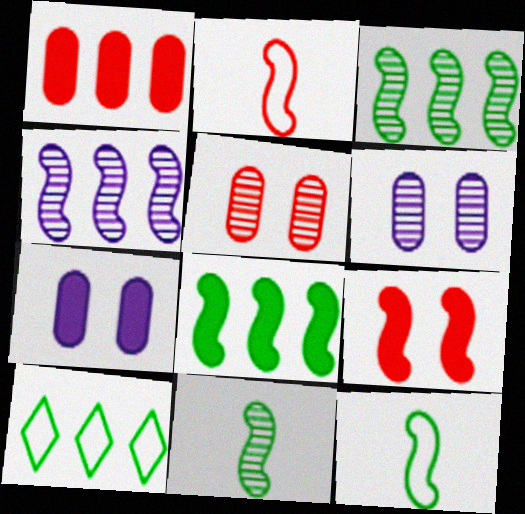[[1, 4, 10], 
[4, 9, 12]]